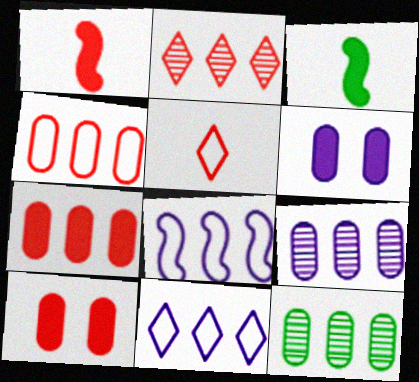[]